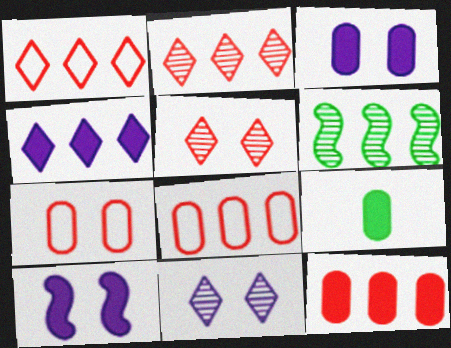[[3, 9, 12], 
[4, 6, 8]]